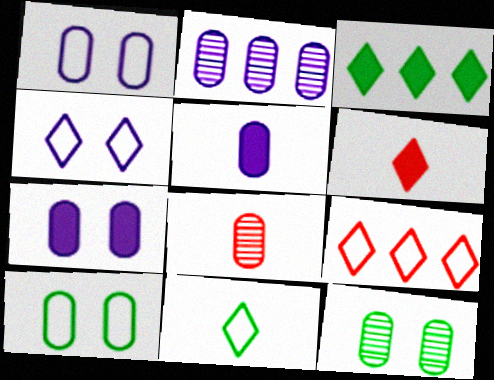[[1, 2, 5], 
[2, 8, 12], 
[4, 9, 11]]